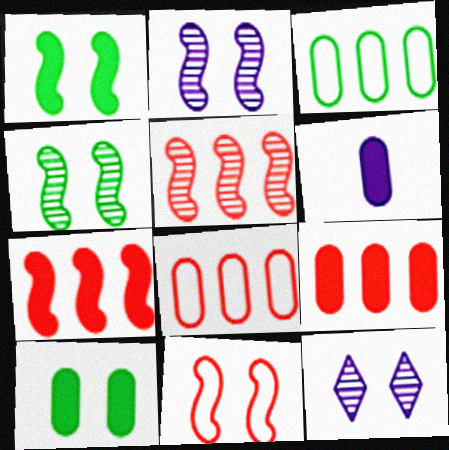[[1, 2, 11], 
[6, 9, 10], 
[10, 11, 12]]